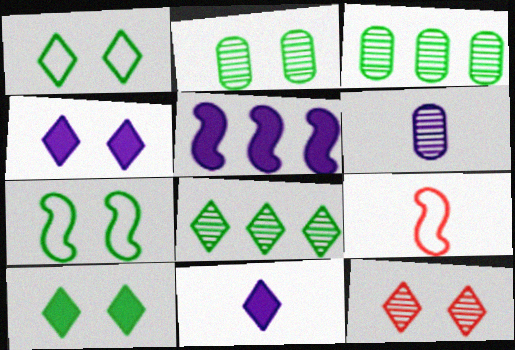[[1, 4, 12], 
[2, 7, 10], 
[3, 4, 9]]